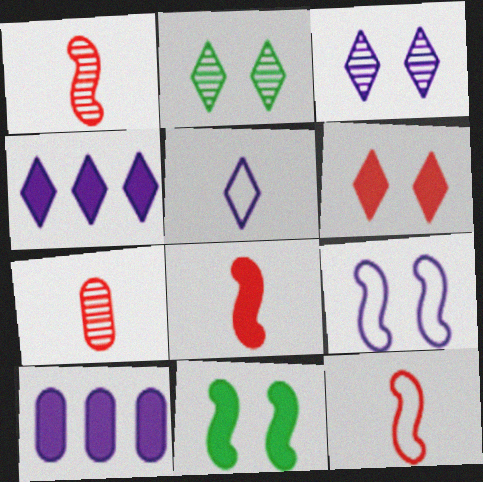[[1, 8, 12], 
[2, 10, 12], 
[3, 4, 5]]